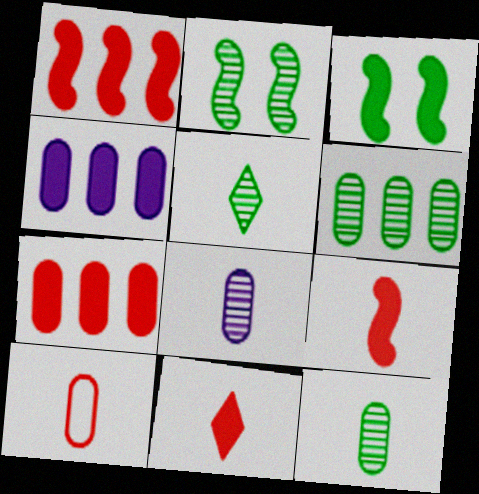[[2, 5, 6], 
[3, 4, 11]]